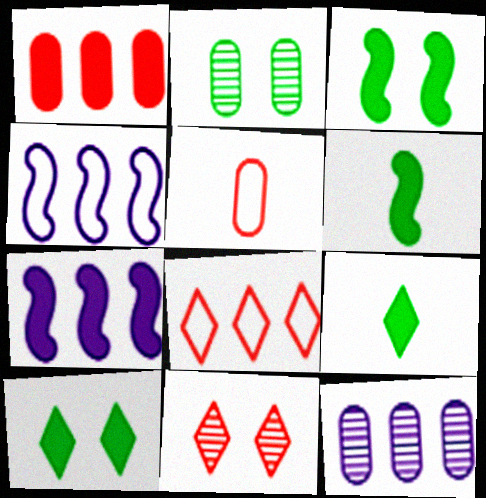[]